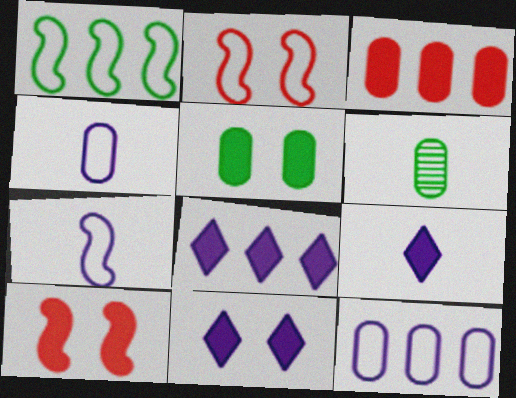[[1, 2, 7], 
[2, 6, 8], 
[5, 10, 11], 
[8, 9, 11]]